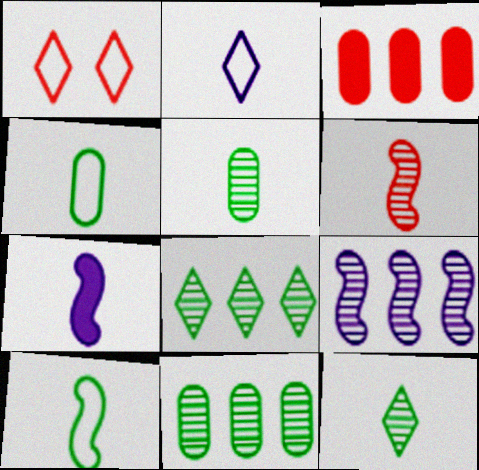[[1, 3, 6], 
[1, 7, 11], 
[6, 7, 10]]